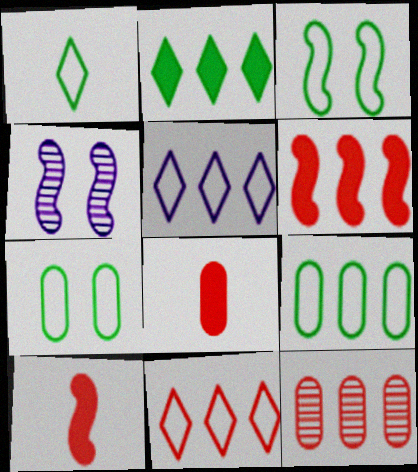[[1, 3, 9], 
[6, 11, 12]]